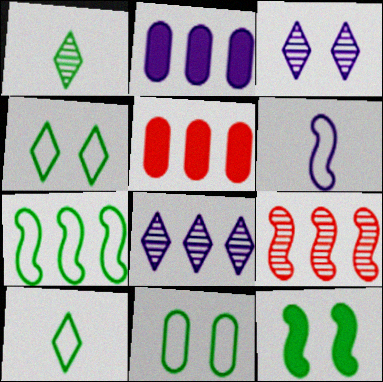[[2, 3, 6], 
[5, 7, 8], 
[6, 9, 12], 
[7, 10, 11]]